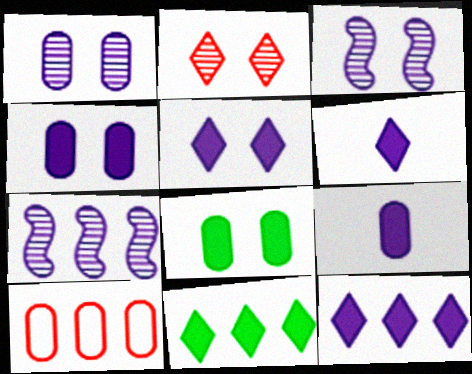[[5, 6, 12], 
[7, 10, 11]]